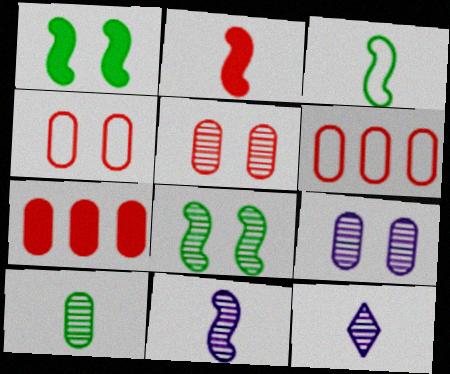[[1, 6, 12], 
[2, 3, 11]]